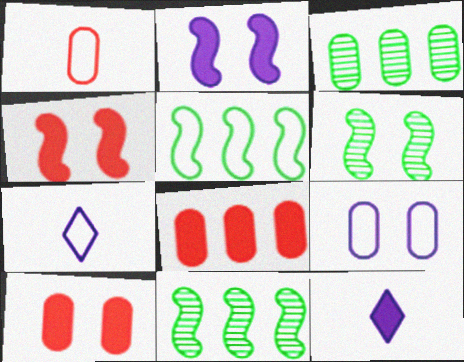[[3, 4, 7], 
[6, 7, 8], 
[7, 10, 11]]